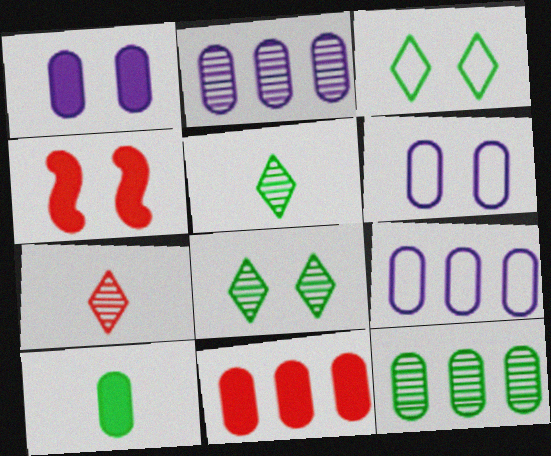[[1, 10, 11], 
[4, 5, 9], 
[4, 6, 8], 
[9, 11, 12]]